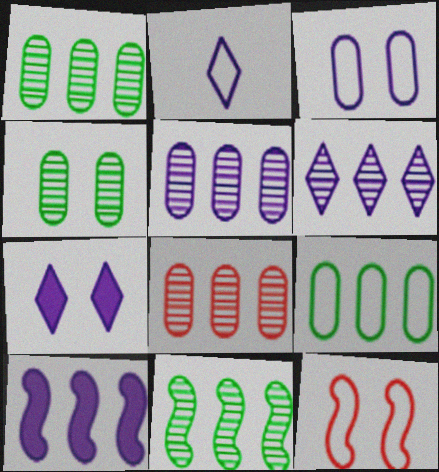[[1, 5, 8], 
[2, 6, 7], 
[2, 9, 12], 
[4, 7, 12], 
[6, 8, 11]]